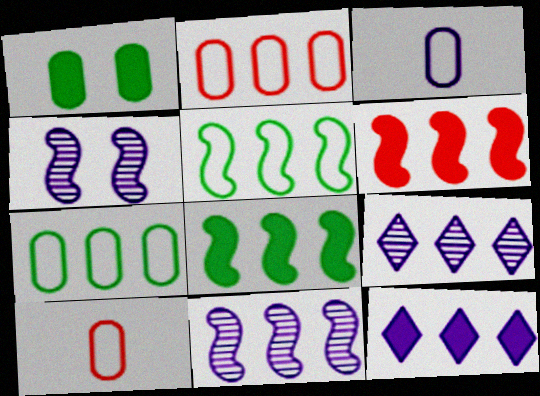[[2, 8, 9], 
[3, 4, 12], 
[5, 6, 11], 
[6, 7, 9]]